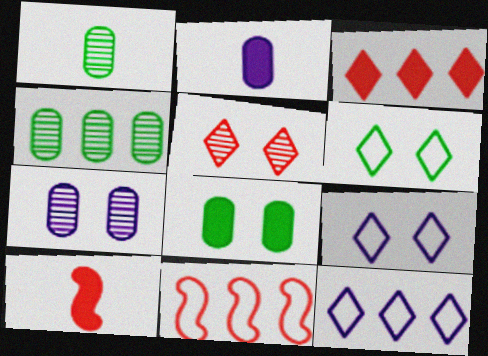[[4, 9, 10]]